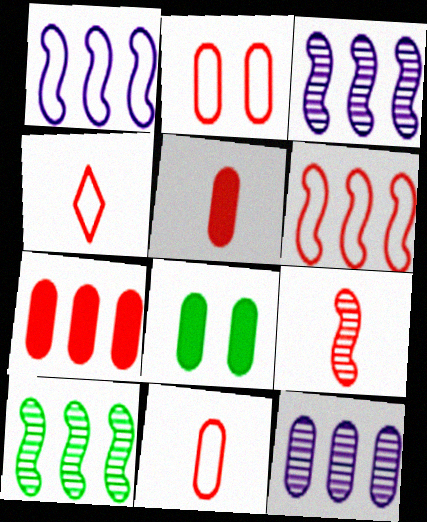[[2, 4, 6], 
[3, 4, 8], 
[4, 5, 9], 
[8, 11, 12]]